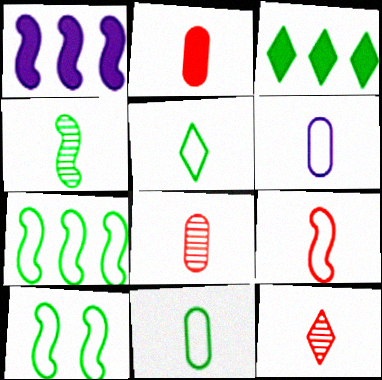[[2, 9, 12], 
[5, 6, 9]]